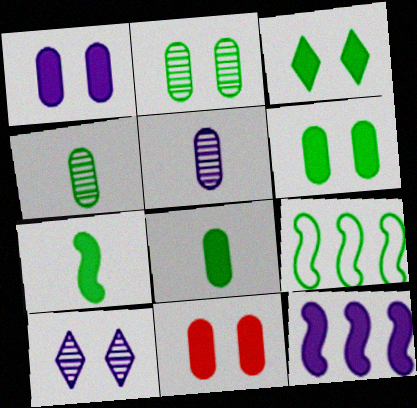[[1, 6, 11], 
[3, 4, 9]]